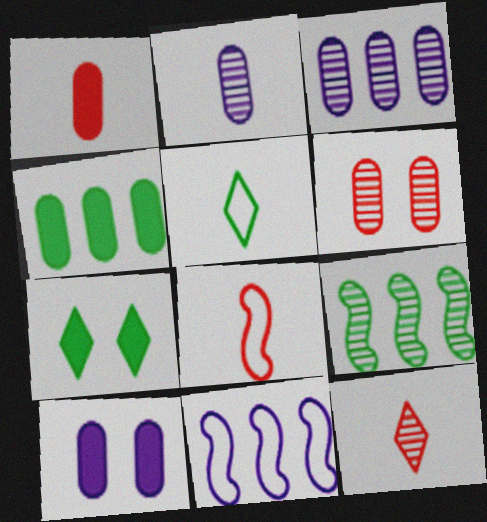[[1, 4, 10], 
[1, 8, 12], 
[3, 7, 8]]